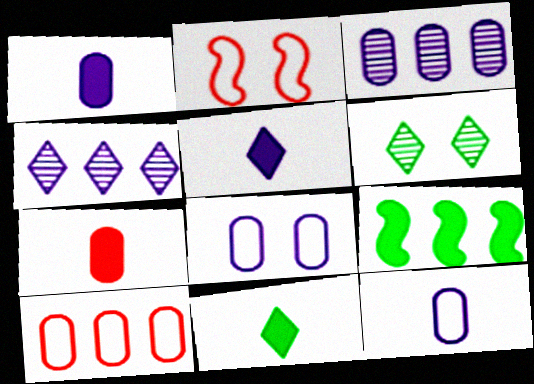[[1, 3, 8], 
[2, 3, 11], 
[4, 9, 10]]